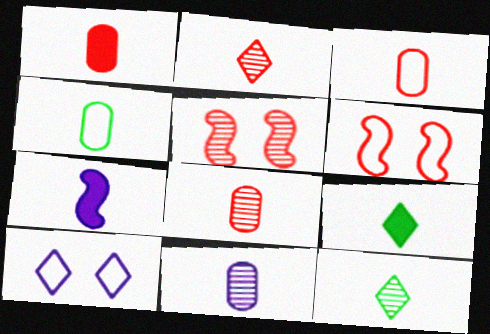[[1, 3, 8], 
[1, 4, 11], 
[1, 7, 9], 
[2, 4, 7], 
[3, 7, 12]]